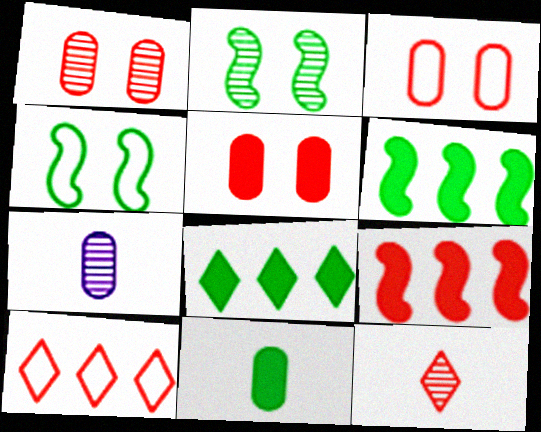[[1, 3, 5], 
[3, 9, 12]]